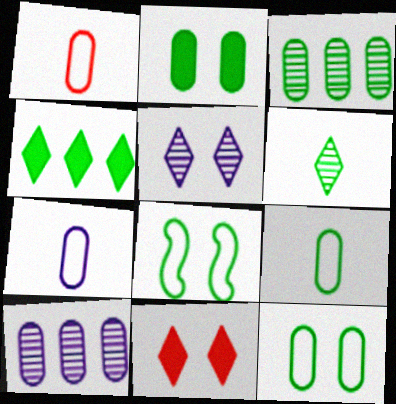[[1, 2, 10], 
[1, 7, 9], 
[2, 3, 9]]